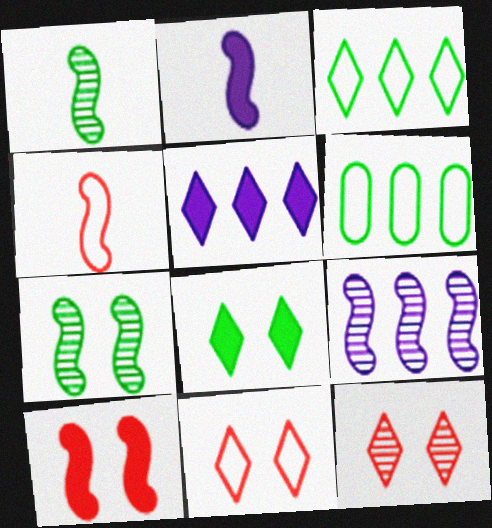[[1, 2, 4], 
[1, 6, 8], 
[2, 6, 12]]